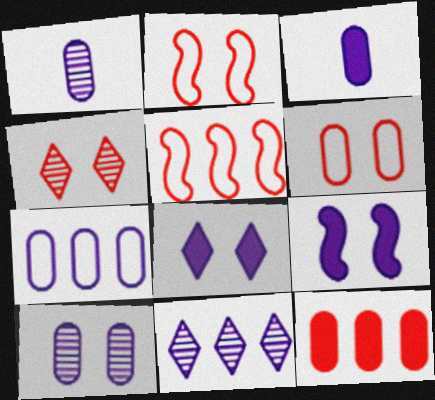[[3, 7, 10]]